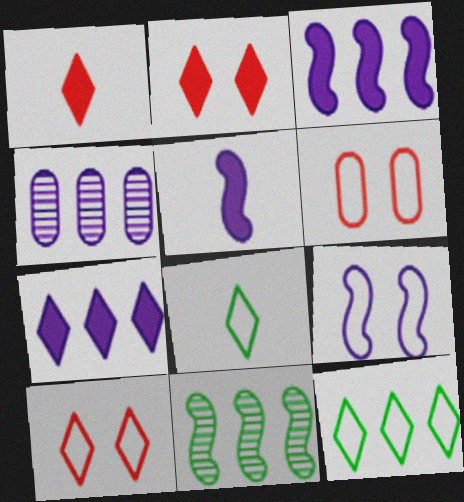[]